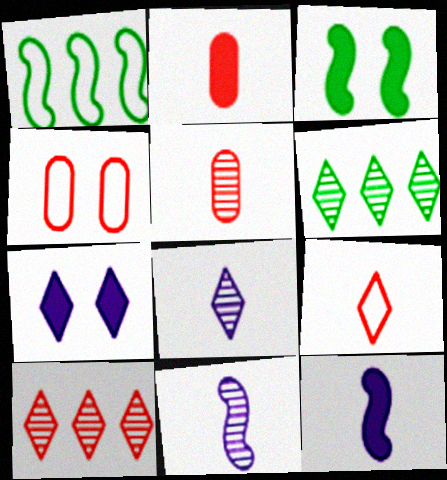[[1, 5, 7], 
[4, 6, 12], 
[6, 7, 9]]